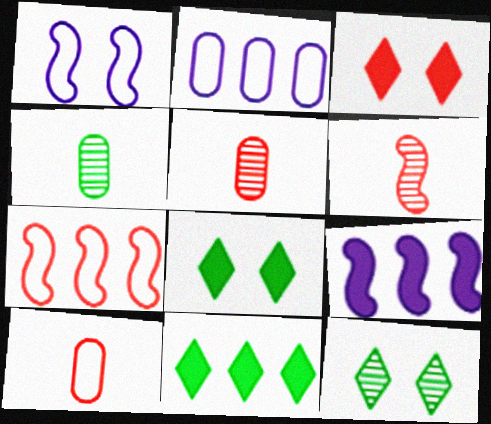[[1, 5, 11], 
[2, 6, 8], 
[3, 5, 7], 
[9, 10, 12]]